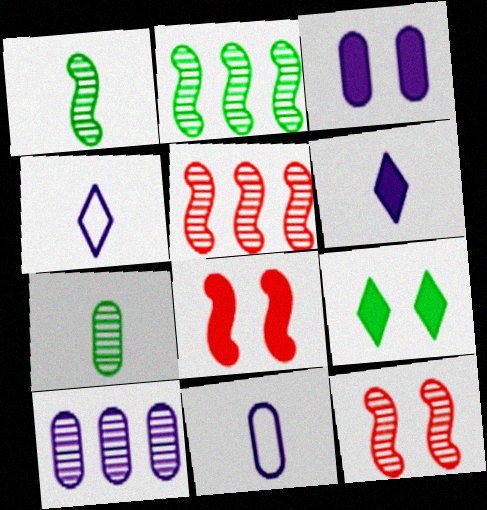[[3, 8, 9], 
[3, 10, 11], 
[5, 9, 11]]